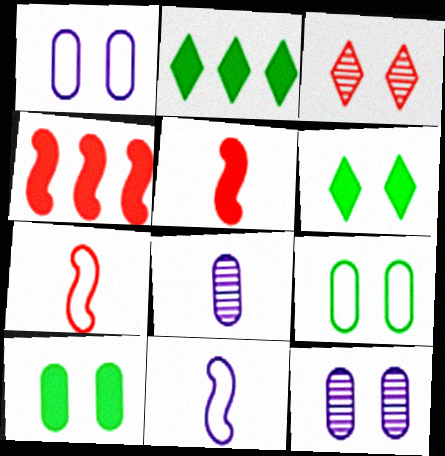[[2, 7, 12]]